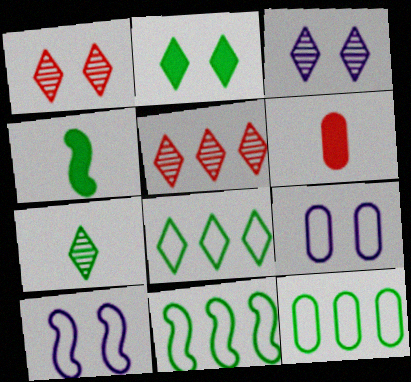[[2, 7, 8], 
[3, 5, 7], 
[3, 6, 11], 
[4, 5, 9], 
[8, 11, 12]]